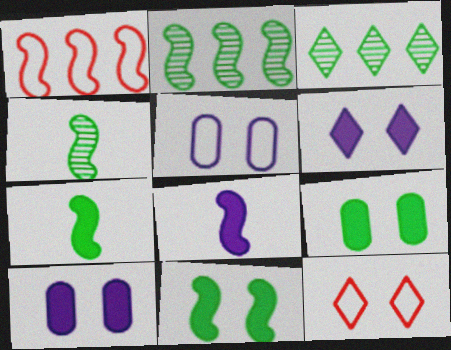[]